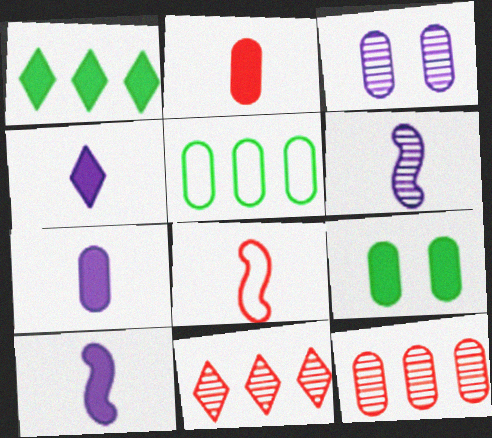[[1, 3, 8], 
[2, 3, 5], 
[4, 7, 10]]